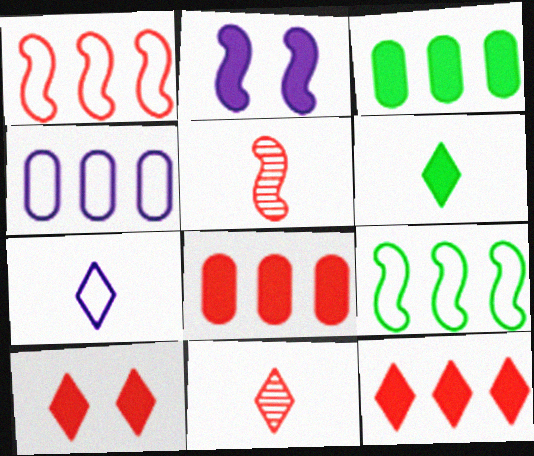[[2, 5, 9], 
[2, 6, 8], 
[6, 7, 11]]